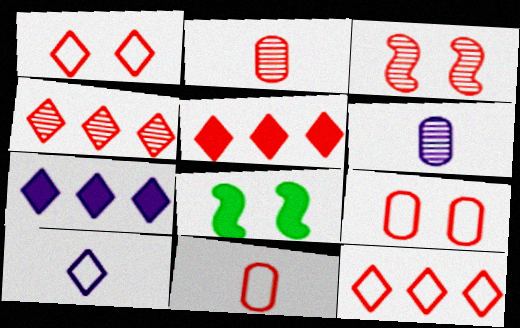[[2, 3, 4], 
[3, 5, 11], 
[4, 5, 12], 
[6, 8, 12]]